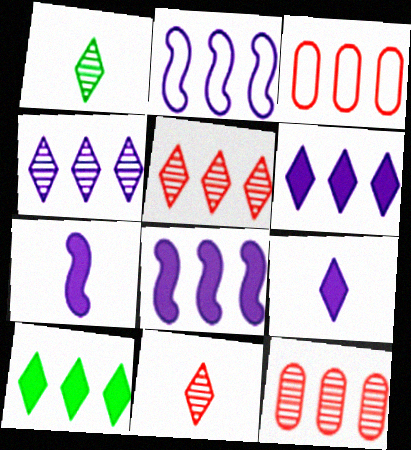[[2, 10, 12]]